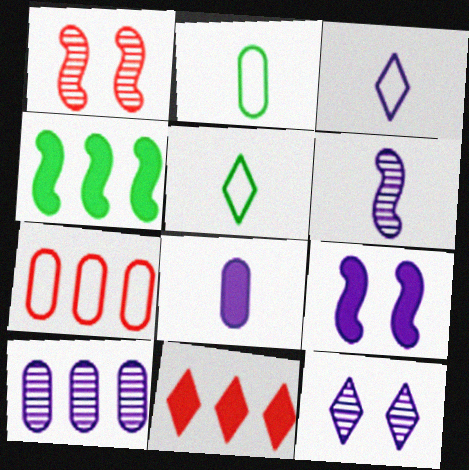[[3, 6, 8], 
[3, 9, 10], 
[5, 11, 12], 
[6, 10, 12]]